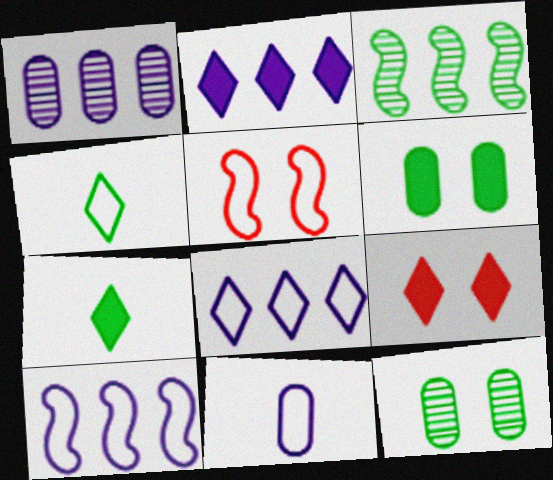[[1, 2, 10], 
[1, 5, 7], 
[2, 7, 9], 
[3, 4, 6], 
[3, 9, 11]]